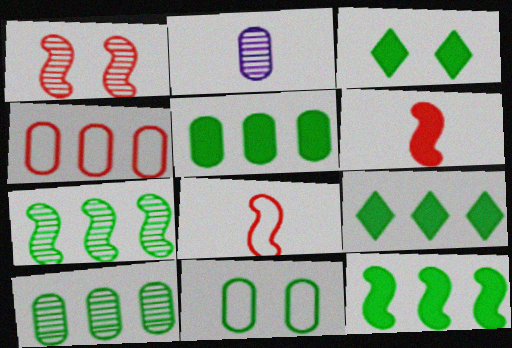[[5, 9, 12]]